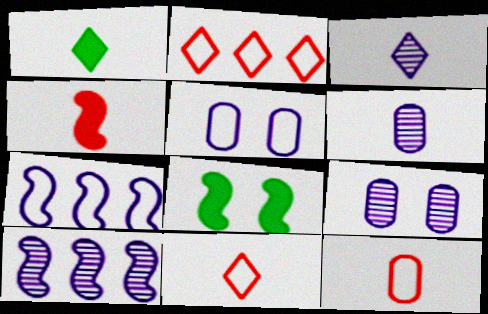[[1, 3, 11], 
[2, 6, 8], 
[3, 9, 10]]